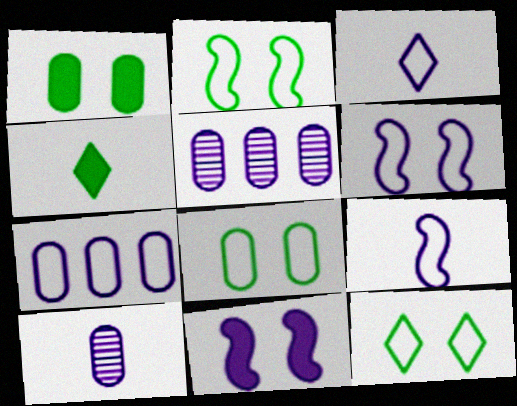[[2, 8, 12], 
[3, 5, 11], 
[3, 6, 7]]